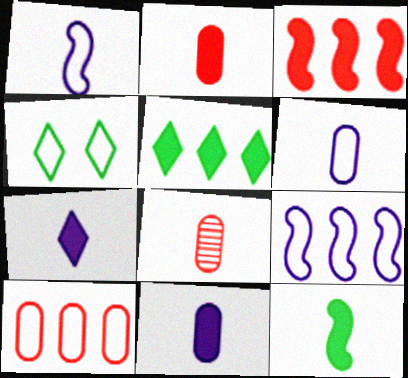[[1, 4, 10], 
[2, 7, 12]]